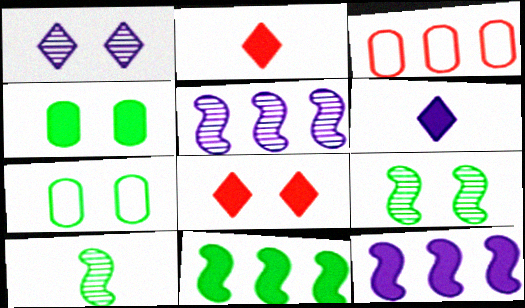[[2, 4, 12], 
[2, 5, 7], 
[3, 6, 9]]